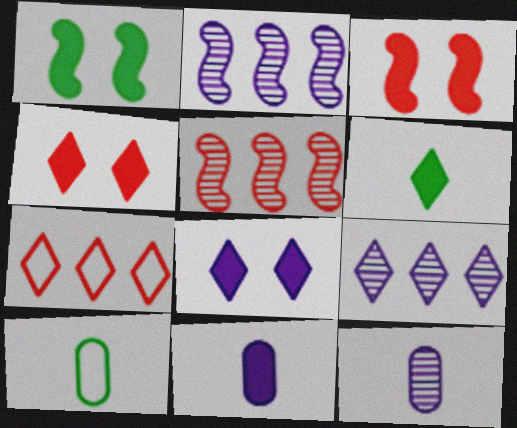[[1, 7, 12], 
[2, 4, 10], 
[3, 9, 10], 
[5, 8, 10]]